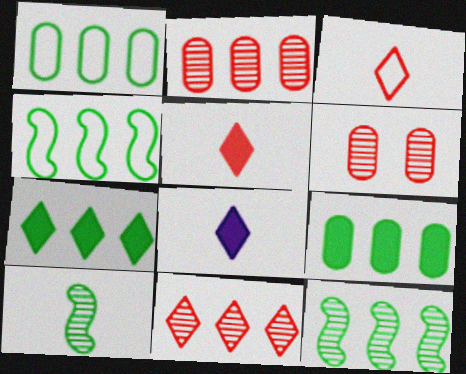[[1, 7, 12], 
[4, 6, 8]]